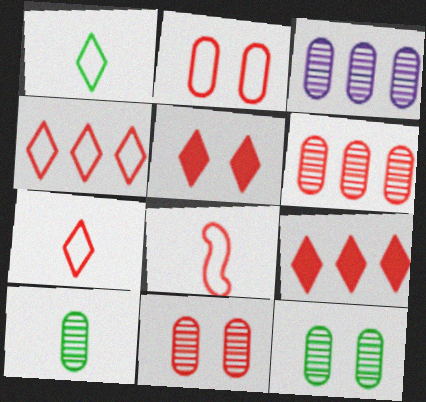[[2, 4, 8], 
[3, 10, 11], 
[5, 6, 8], 
[8, 9, 11]]